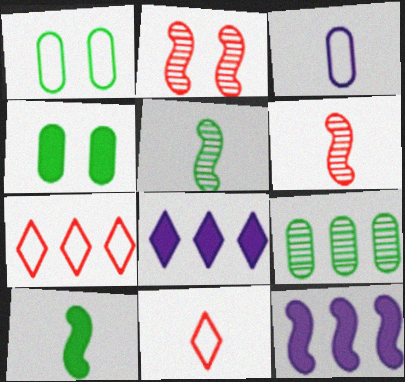[[1, 6, 8], 
[7, 9, 12]]